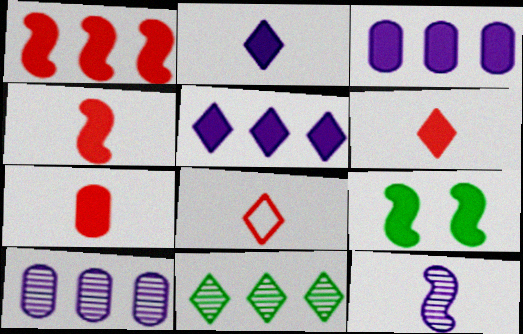[[3, 6, 9], 
[4, 6, 7], 
[5, 7, 9], 
[8, 9, 10]]